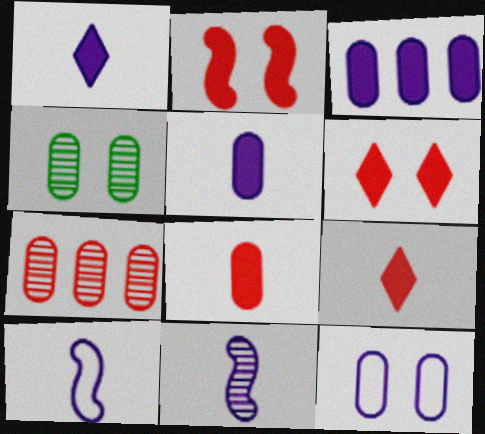[]